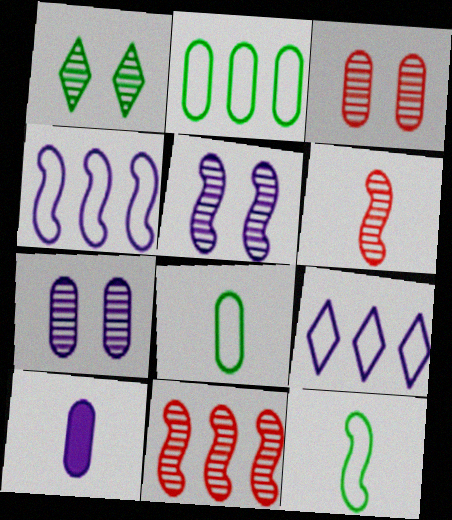[[1, 3, 5], 
[2, 3, 10], 
[5, 9, 10]]